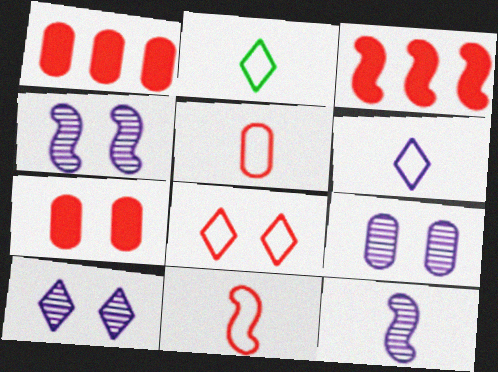[[1, 2, 4], 
[2, 3, 9], 
[4, 9, 10]]